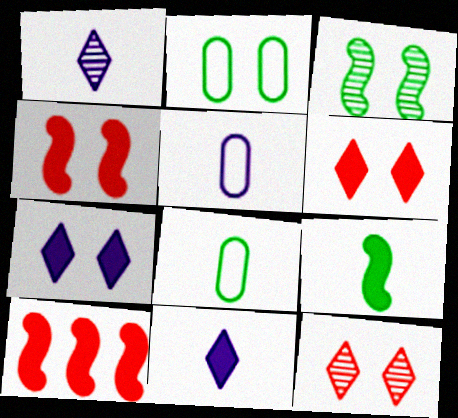[[1, 2, 10]]